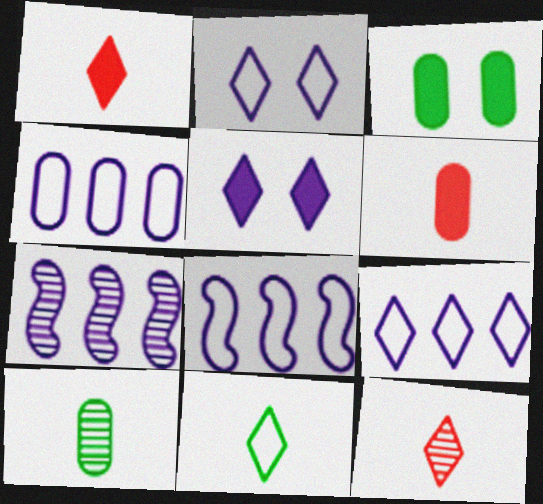[[3, 8, 12], 
[4, 8, 9]]